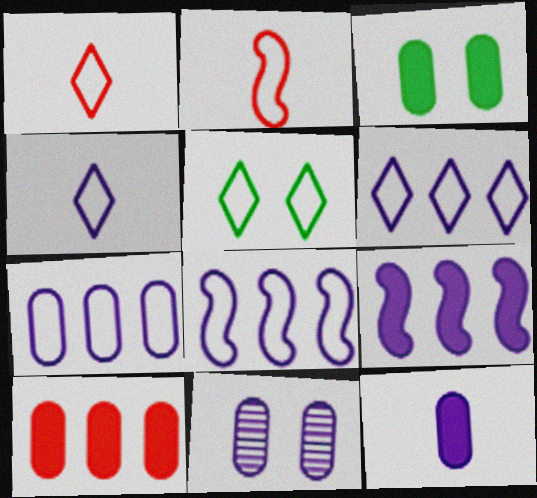[[1, 5, 6], 
[2, 5, 7], 
[3, 10, 12], 
[4, 9, 11], 
[6, 7, 8], 
[7, 11, 12]]